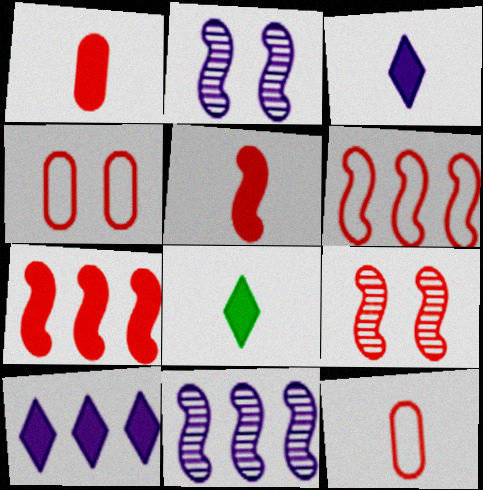[[4, 8, 11], 
[5, 6, 9]]